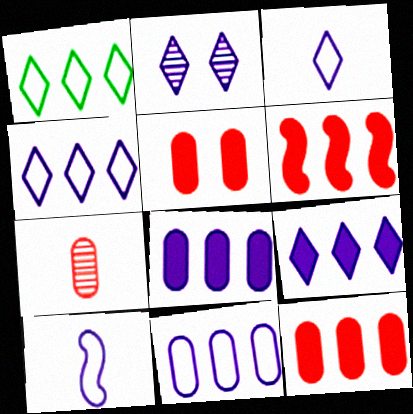[[2, 3, 9], 
[2, 8, 10]]